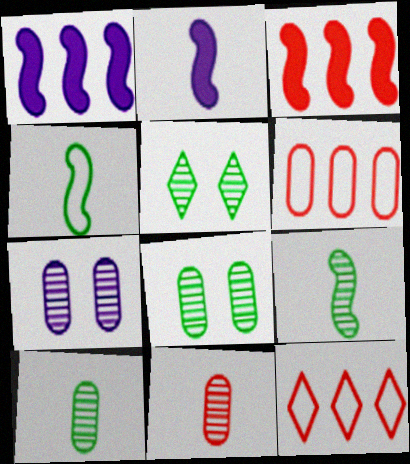[[2, 5, 6], 
[2, 8, 12]]